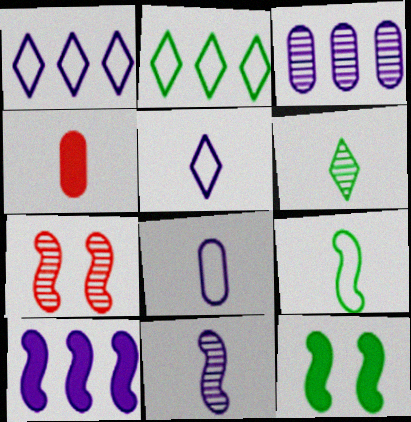[[1, 3, 10], 
[3, 6, 7], 
[7, 9, 10]]